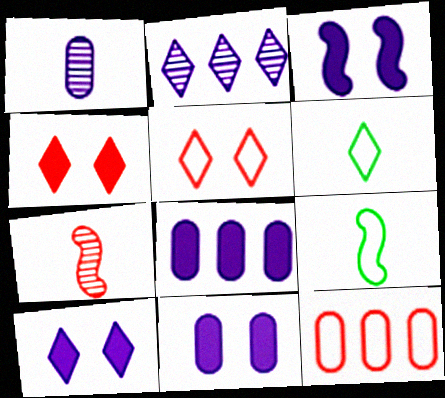[[2, 4, 6], 
[3, 10, 11], 
[4, 7, 12]]